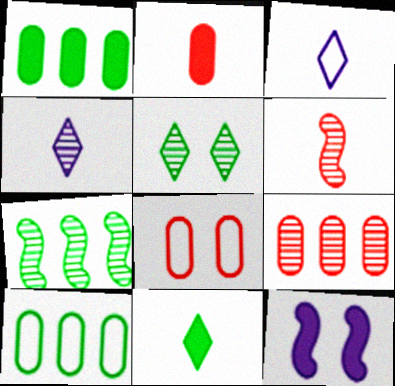[[2, 8, 9], 
[5, 8, 12]]